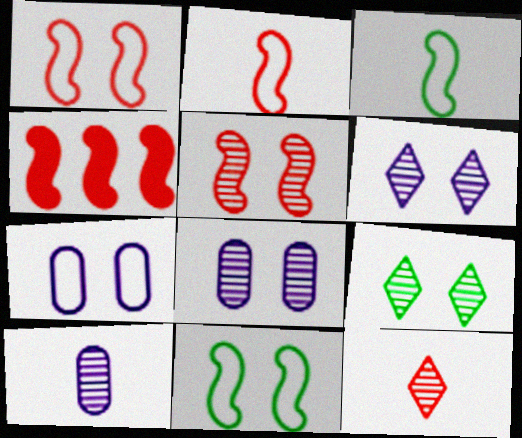[[2, 4, 5], 
[5, 8, 9]]